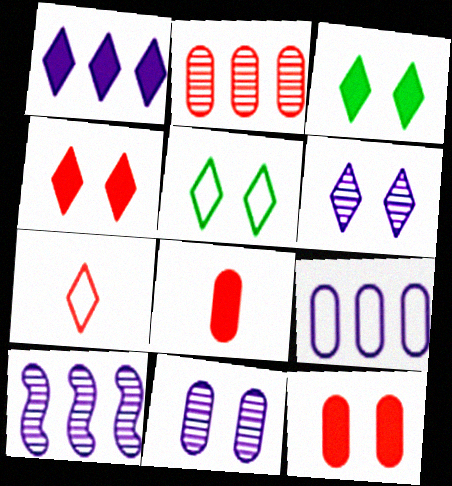[[1, 9, 10], 
[4, 5, 6], 
[5, 8, 10]]